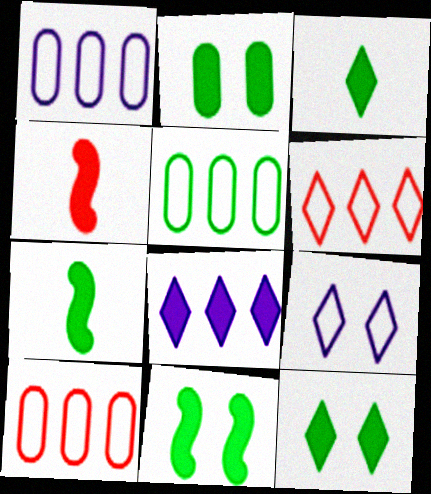[[1, 5, 10], 
[2, 4, 8], 
[2, 11, 12]]